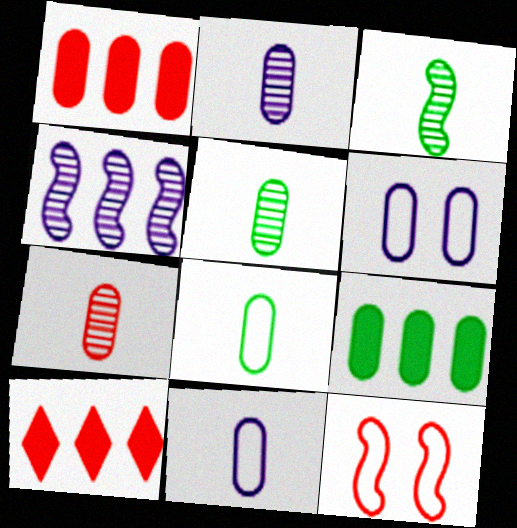[[1, 5, 6], 
[2, 5, 7], 
[3, 6, 10], 
[6, 7, 9], 
[7, 10, 12]]